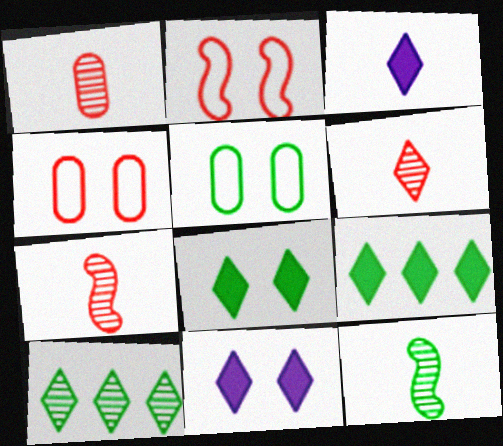[[1, 6, 7], 
[5, 9, 12]]